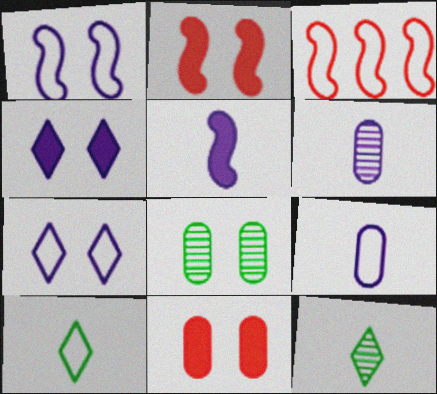[[2, 7, 8]]